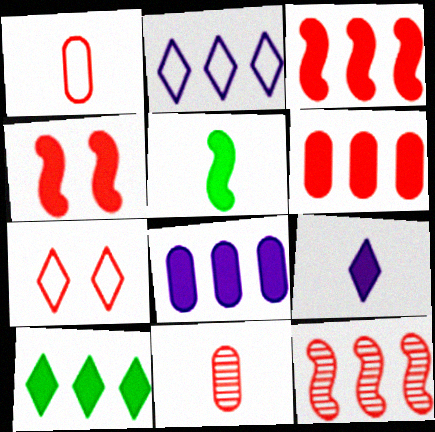[[3, 7, 11], 
[3, 8, 10]]